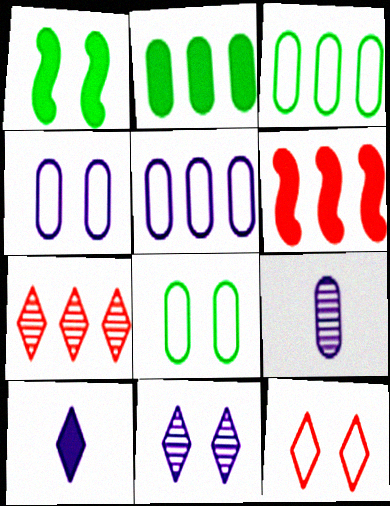[]